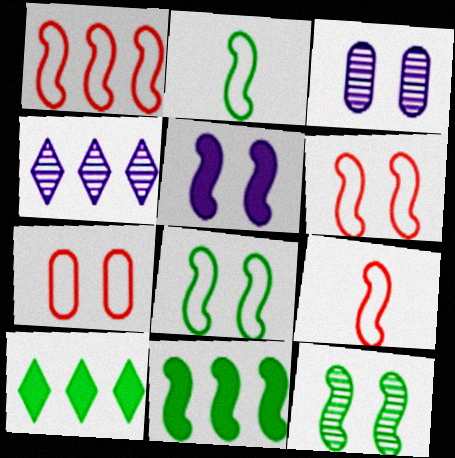[[1, 6, 9], 
[2, 11, 12], 
[3, 9, 10], 
[5, 6, 12]]